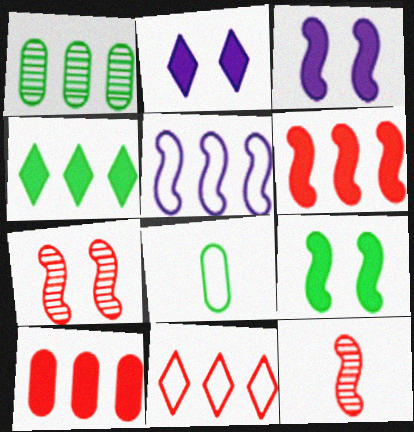[[5, 9, 12]]